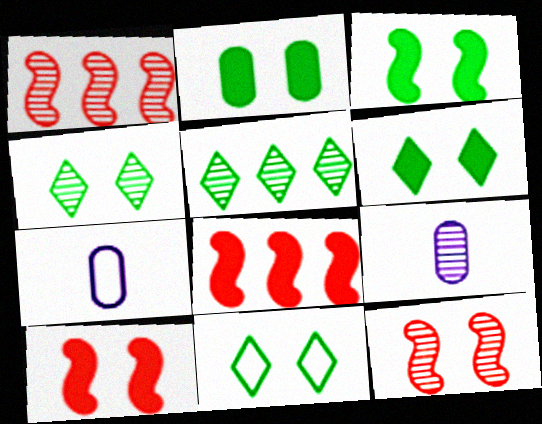[[1, 4, 9], 
[1, 6, 7], 
[2, 3, 6], 
[4, 6, 11], 
[4, 7, 8], 
[5, 7, 10], 
[5, 9, 12], 
[8, 9, 11]]